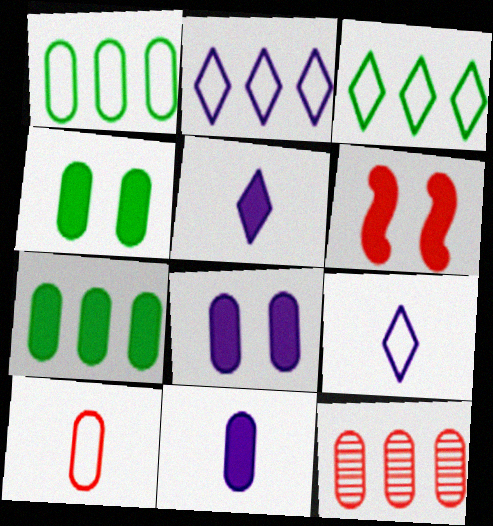[[5, 6, 7]]